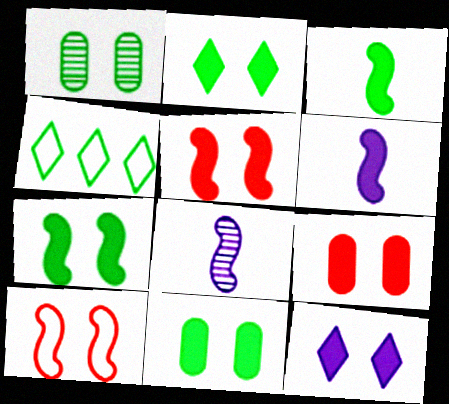[[1, 3, 4], 
[1, 10, 12], 
[2, 7, 11], 
[4, 8, 9], 
[5, 11, 12], 
[7, 9, 12]]